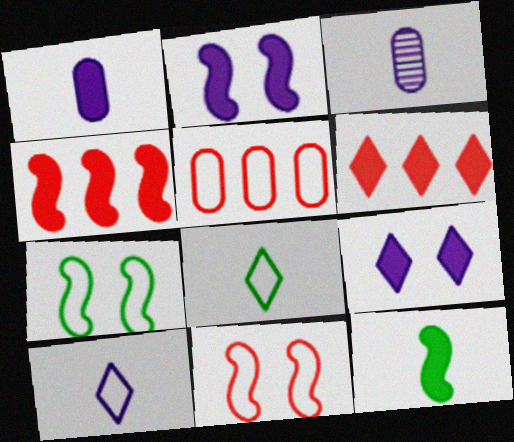[[2, 4, 12], 
[3, 6, 7], 
[5, 7, 10]]